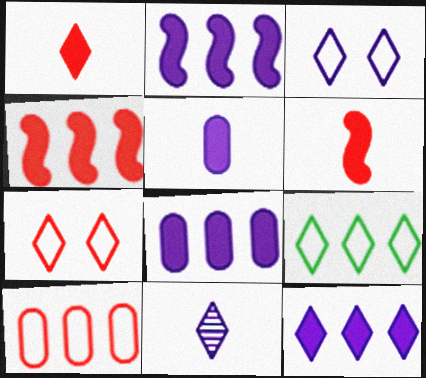[[2, 8, 12], 
[3, 11, 12]]